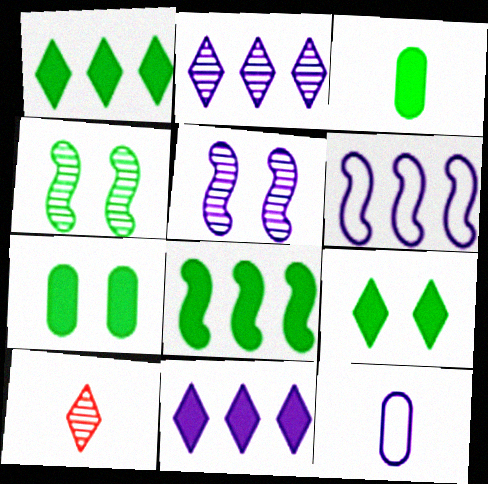[[3, 8, 9], 
[5, 11, 12], 
[6, 7, 10]]